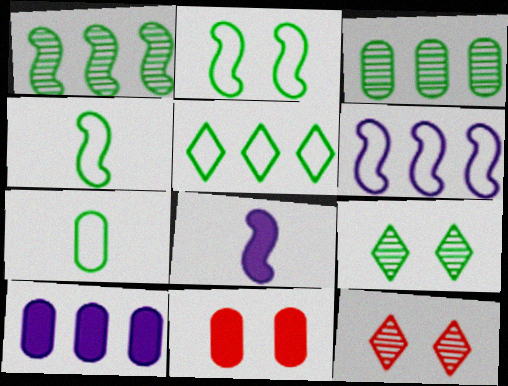[[2, 5, 7], 
[4, 10, 12]]